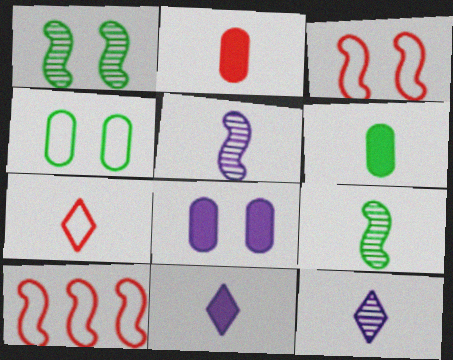[[5, 6, 7]]